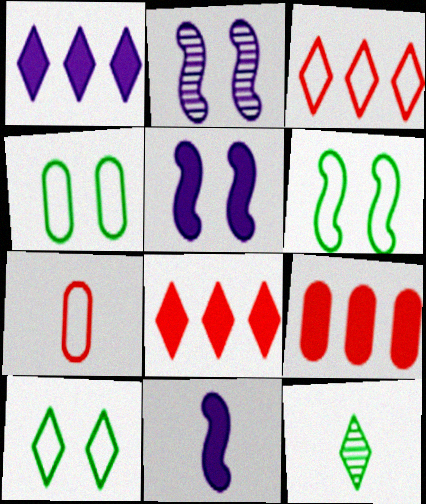[[4, 6, 10], 
[7, 11, 12]]